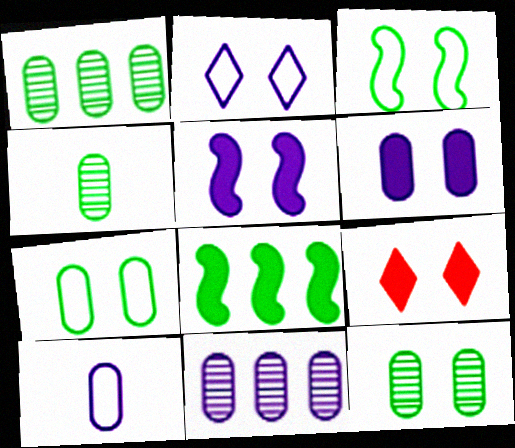[[1, 4, 12], 
[6, 10, 11]]